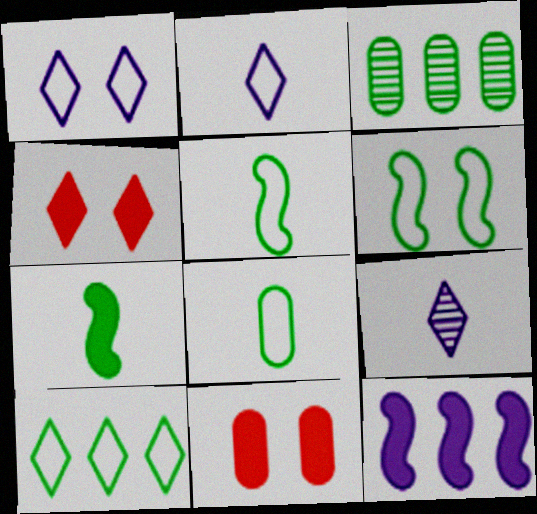[[4, 9, 10], 
[6, 8, 10]]